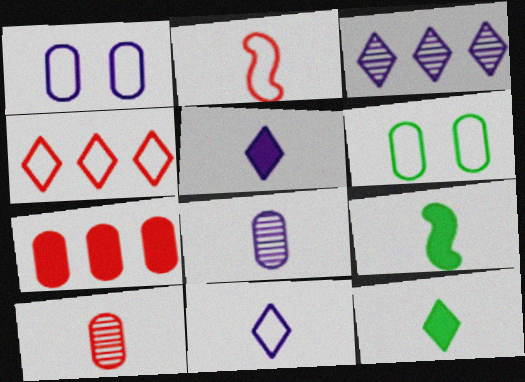[[2, 8, 12], 
[6, 7, 8], 
[9, 10, 11]]